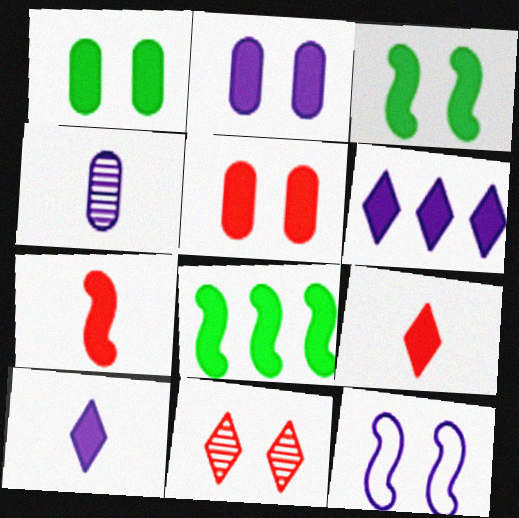[[1, 2, 5], 
[1, 6, 7], 
[1, 11, 12], 
[2, 8, 9], 
[4, 6, 12], 
[5, 8, 10]]